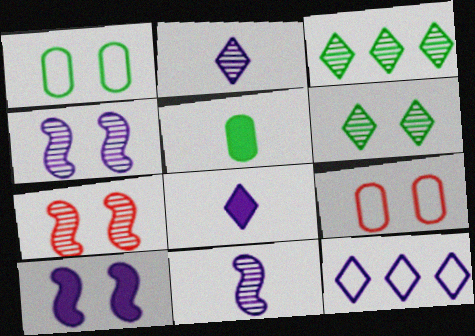[[5, 7, 12], 
[6, 9, 10]]